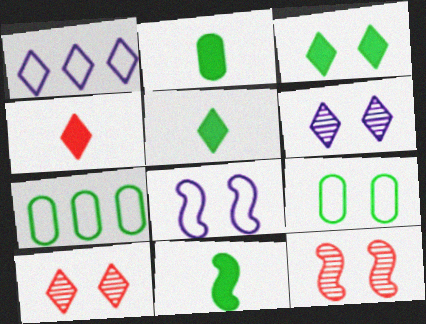[[1, 2, 12], 
[1, 5, 10], 
[2, 5, 11]]